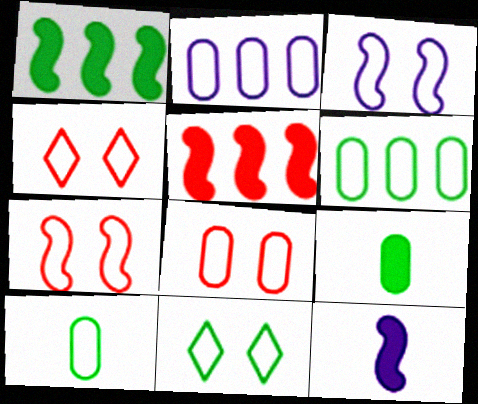[[2, 8, 10], 
[3, 8, 11], 
[4, 7, 8]]